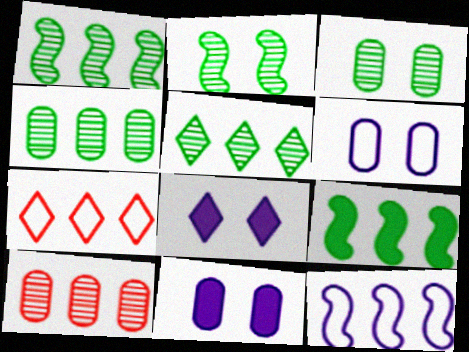[[1, 4, 5]]